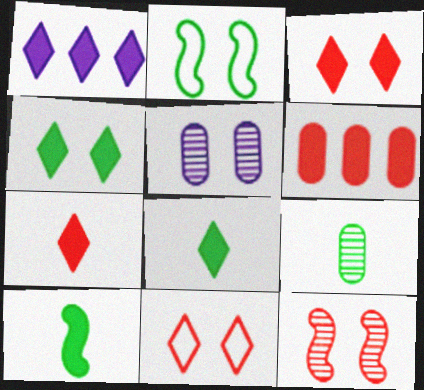[[1, 3, 8], 
[1, 4, 7], 
[2, 3, 5]]